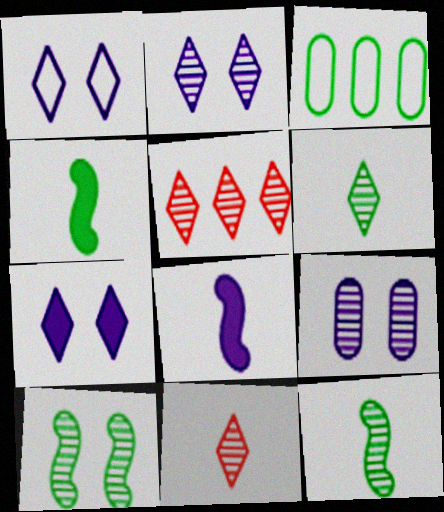[[1, 2, 7], 
[2, 5, 6], 
[5, 9, 12]]